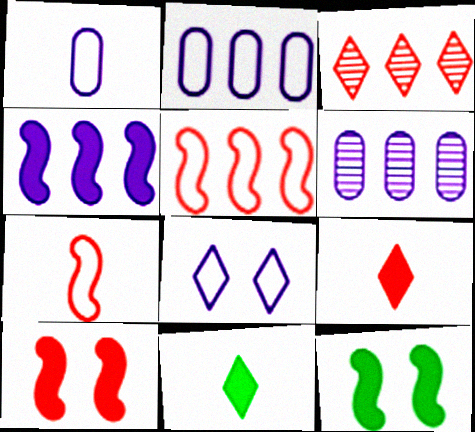[[1, 3, 12], 
[3, 8, 11]]